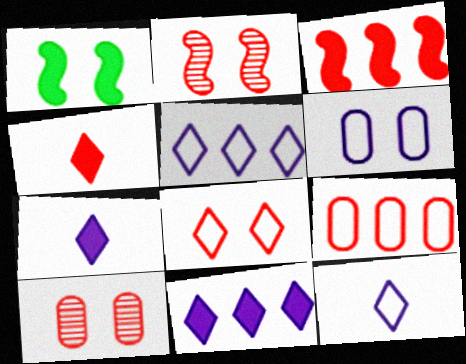[[2, 4, 9]]